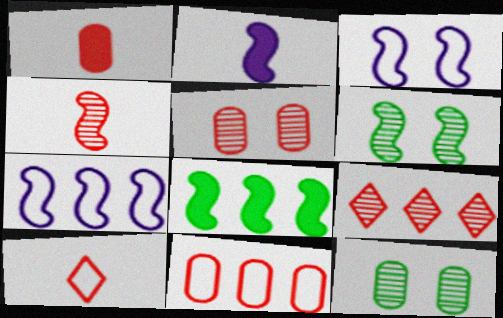[[1, 4, 10], 
[1, 5, 11], 
[3, 4, 8], 
[4, 5, 9]]